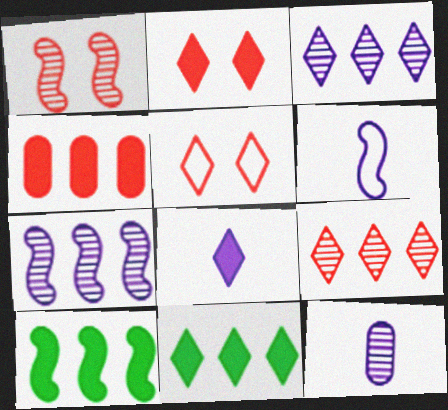[[1, 6, 10], 
[2, 8, 11], 
[5, 10, 12], 
[6, 8, 12]]